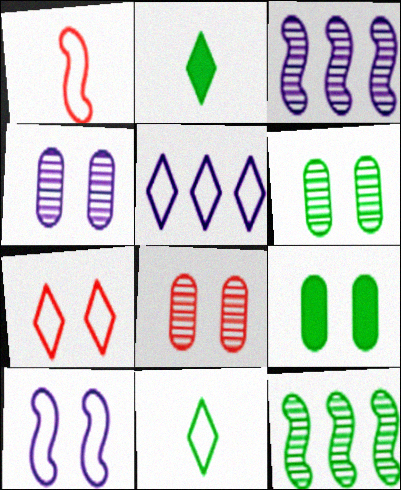[[4, 6, 8], 
[5, 7, 11], 
[9, 11, 12]]